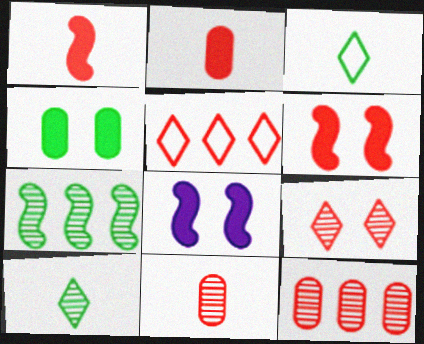[[3, 4, 7], 
[3, 8, 12], 
[5, 6, 11]]